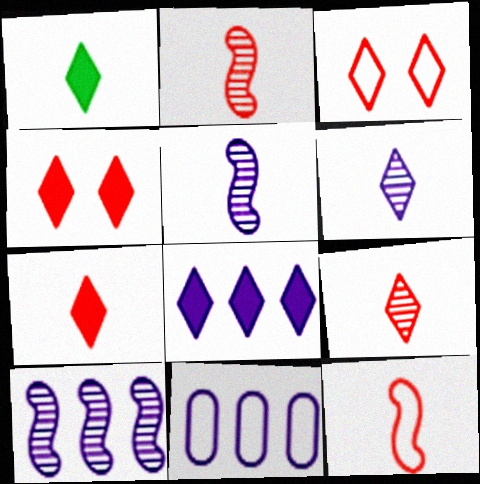[[1, 4, 8], 
[8, 10, 11]]